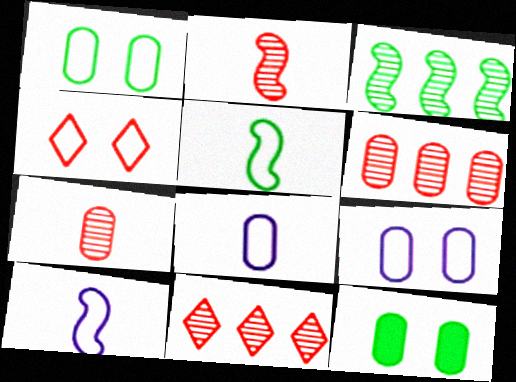[[6, 8, 12], 
[10, 11, 12]]